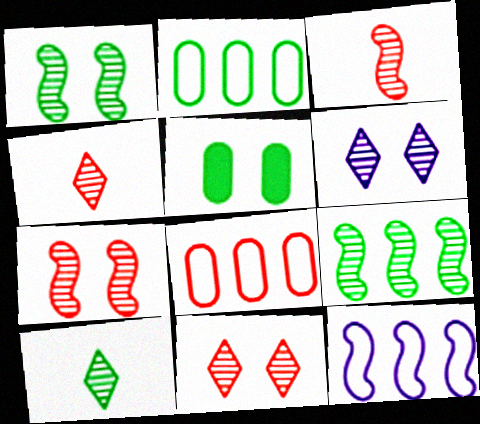[[4, 5, 12]]